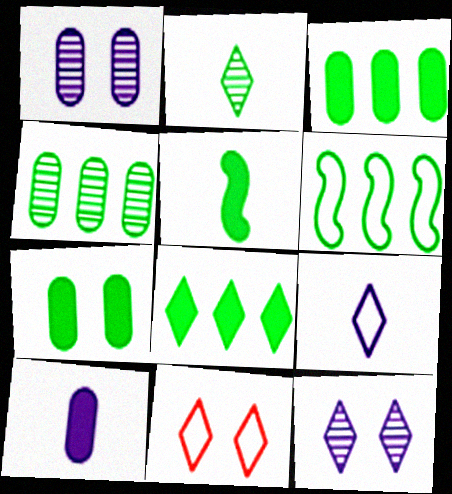[[2, 6, 7], 
[4, 6, 8], 
[5, 7, 8]]